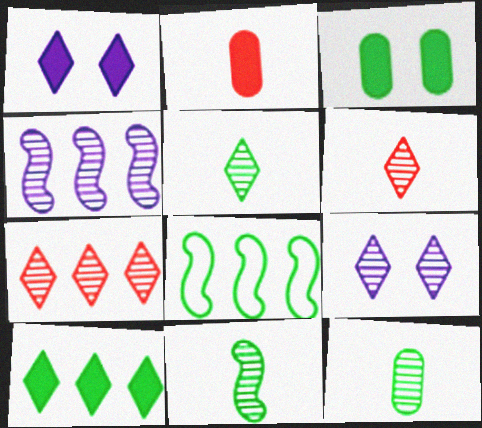[[2, 8, 9], 
[3, 5, 8], 
[5, 7, 9], 
[5, 11, 12]]